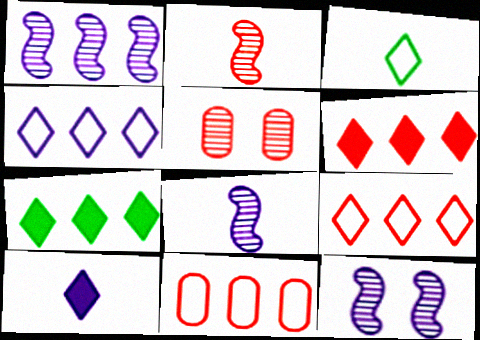[[1, 7, 11], 
[1, 8, 12]]